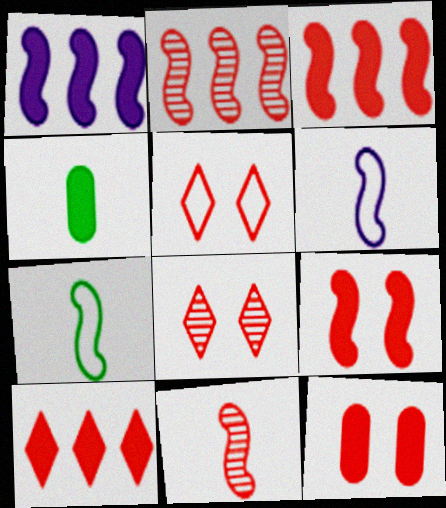[]